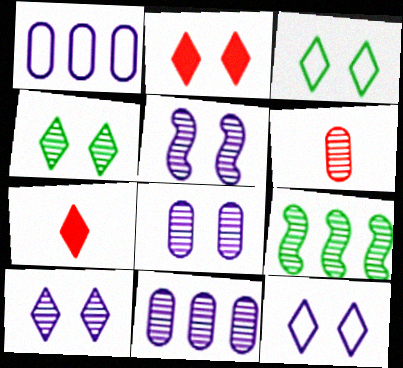[[2, 3, 10], 
[2, 4, 12], 
[5, 8, 10], 
[6, 9, 10]]